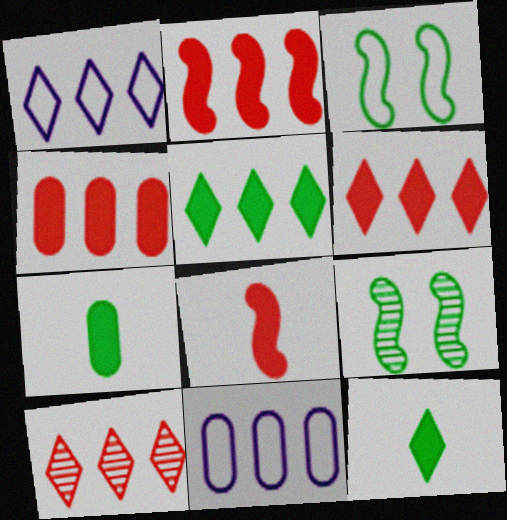[[1, 5, 10], 
[2, 4, 6]]